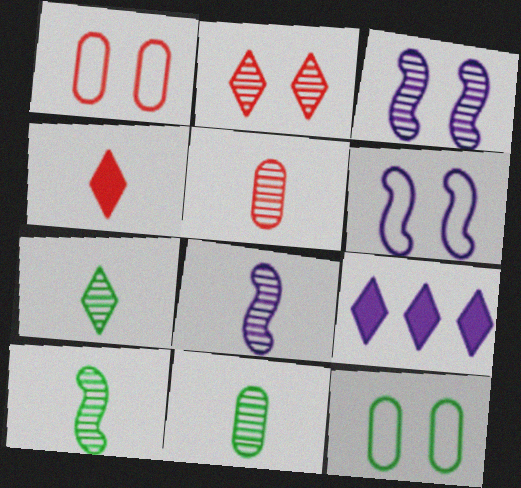[[1, 9, 10], 
[5, 7, 8], 
[7, 10, 11]]